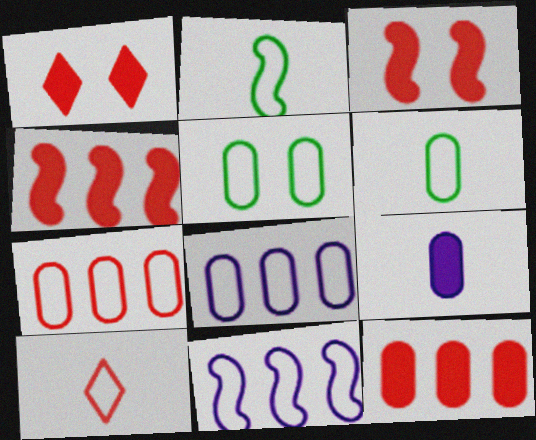[[5, 10, 11]]